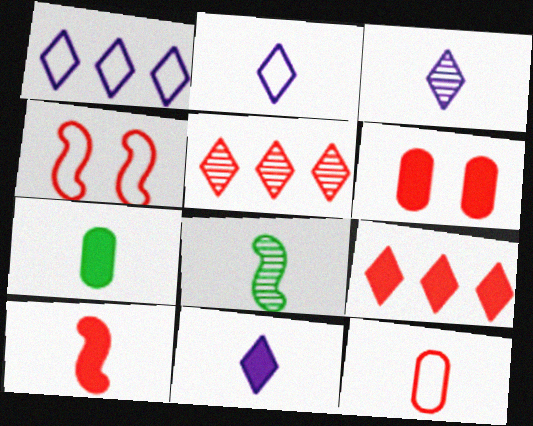[[1, 6, 8], 
[2, 3, 11], 
[6, 9, 10], 
[7, 10, 11], 
[8, 11, 12]]